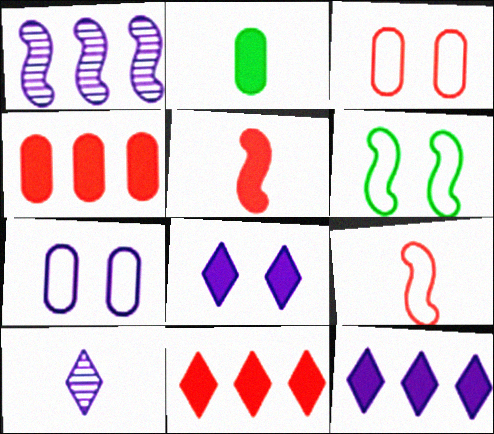[[1, 5, 6], 
[2, 9, 10], 
[4, 6, 10]]